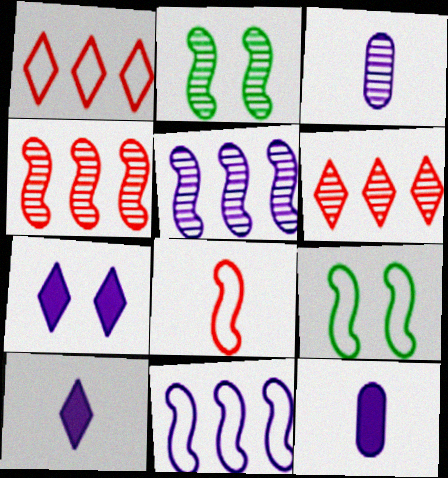[[1, 2, 12], 
[2, 3, 6], 
[3, 7, 11], 
[6, 9, 12], 
[8, 9, 11]]